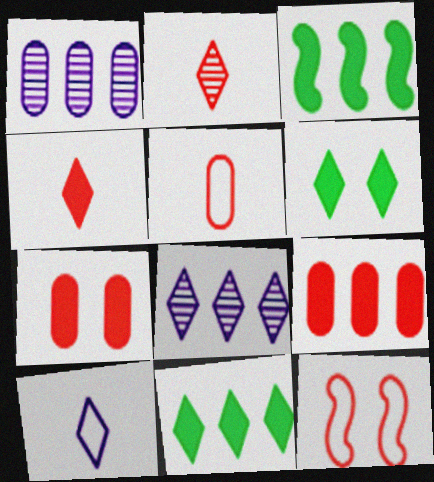[[2, 9, 12]]